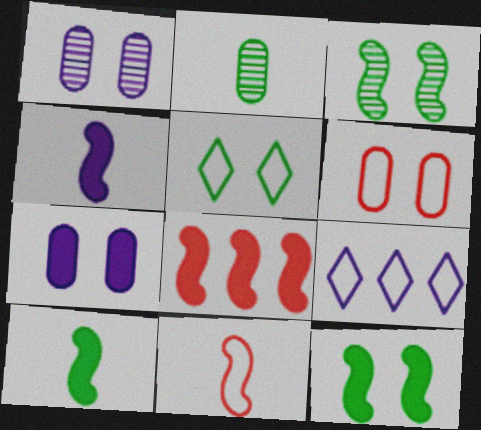[[1, 4, 9], 
[4, 8, 12]]